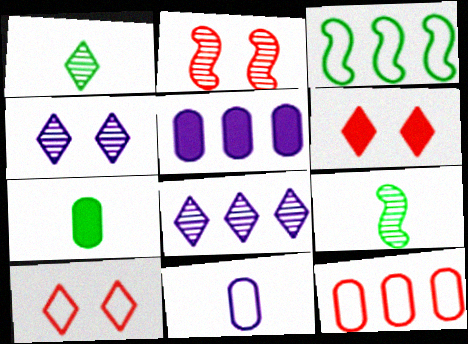[[3, 10, 11], 
[5, 9, 10]]